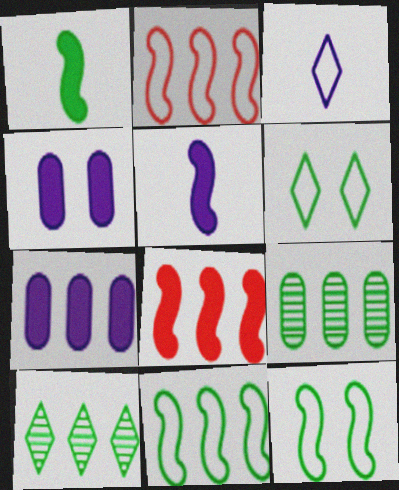[[1, 6, 9], 
[2, 7, 10]]